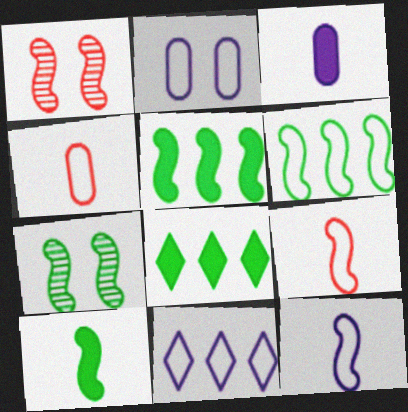[[1, 5, 12], 
[2, 11, 12], 
[6, 7, 10]]